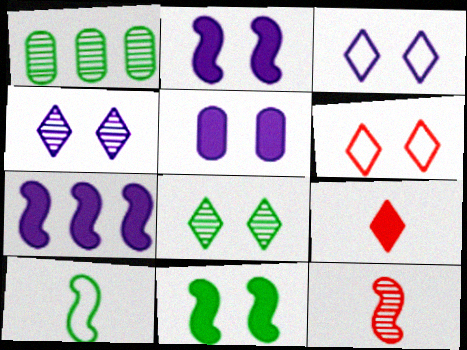[[1, 4, 12]]